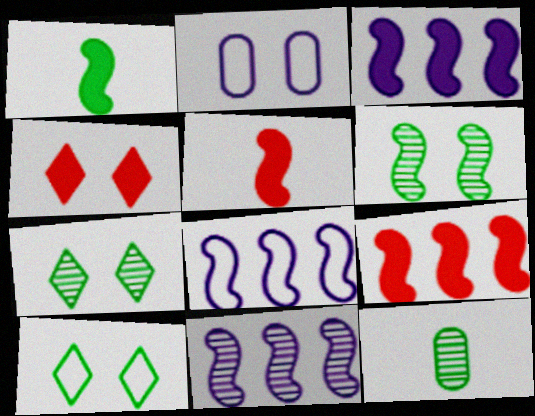[[2, 4, 6], 
[3, 8, 11], 
[4, 8, 12], 
[5, 6, 8]]